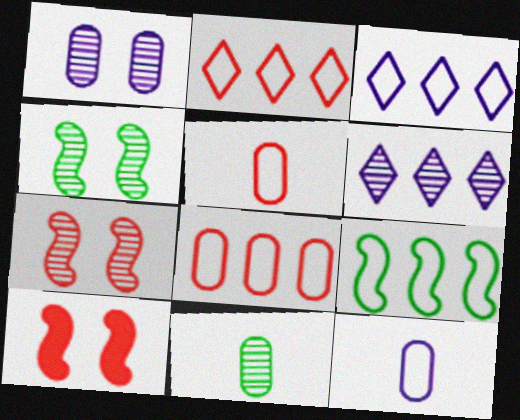[[3, 8, 9], 
[3, 10, 11], 
[6, 7, 11]]